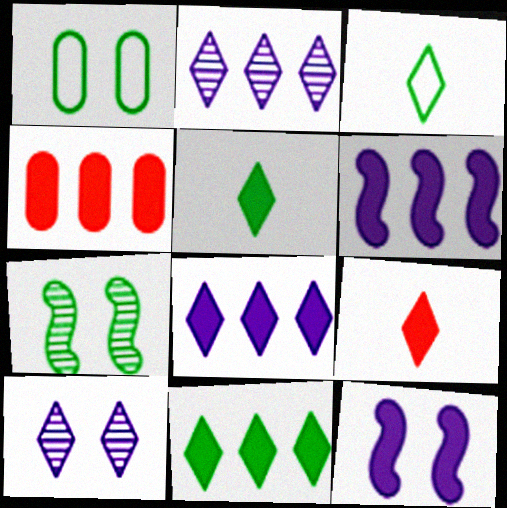[[4, 5, 12], 
[4, 6, 11]]